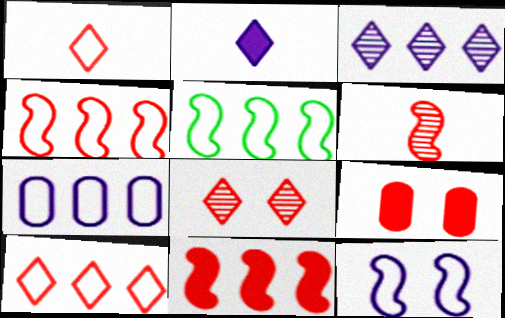[[5, 7, 10], 
[6, 9, 10]]